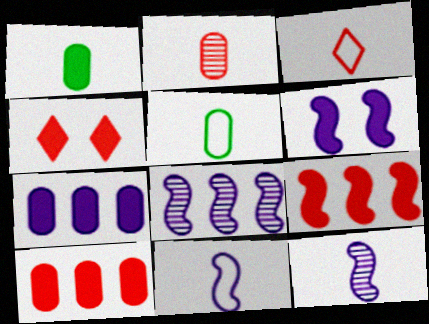[[1, 3, 12], 
[3, 5, 11], 
[4, 5, 8], 
[6, 8, 11]]